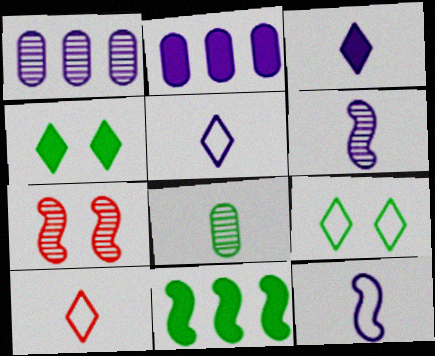[[7, 11, 12], 
[8, 9, 11]]